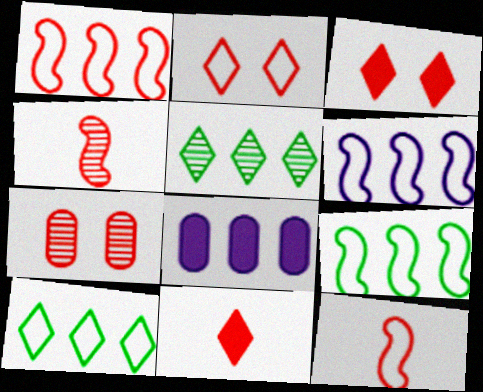[[1, 5, 8], 
[1, 6, 9], 
[1, 7, 11]]